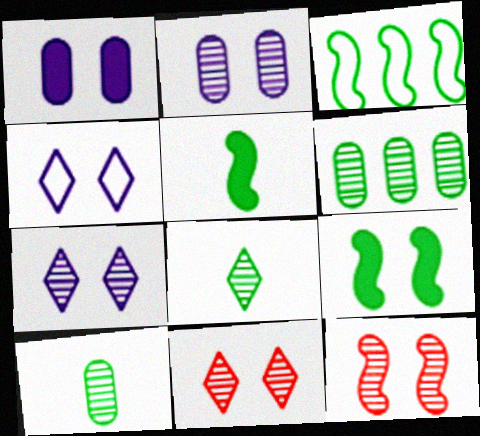[]